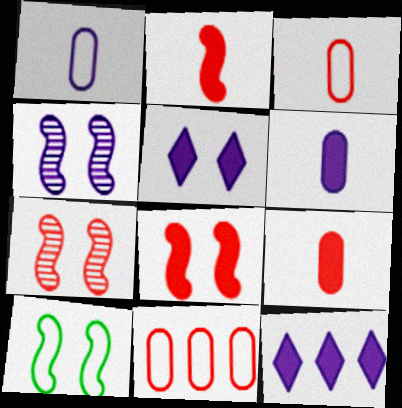[[1, 4, 12], 
[4, 8, 10]]